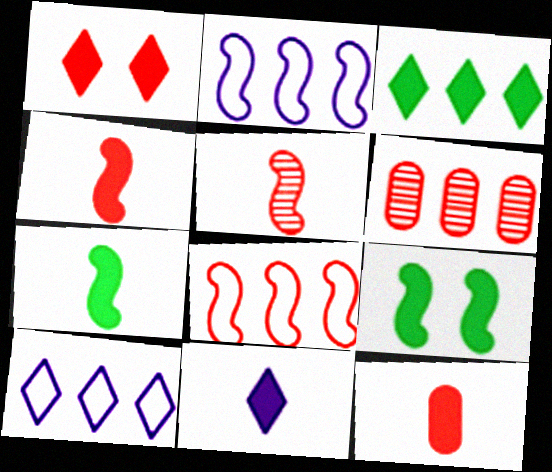[[1, 3, 11], 
[2, 3, 6], 
[2, 5, 9], 
[7, 11, 12]]